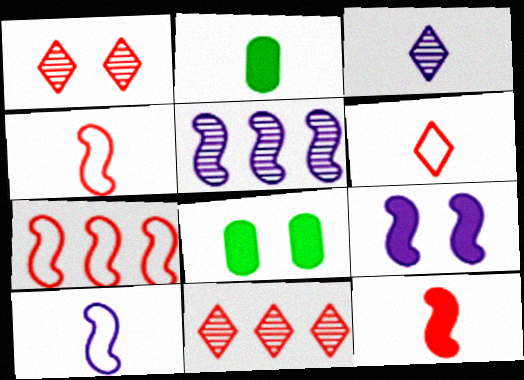[[2, 3, 4], 
[3, 7, 8], 
[5, 6, 8], 
[5, 9, 10], 
[8, 10, 11]]